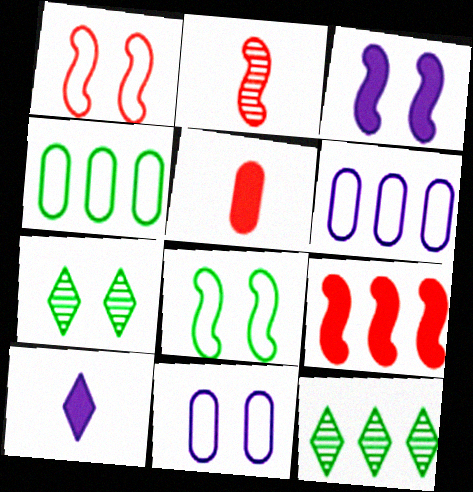[[1, 2, 9], 
[6, 9, 12]]